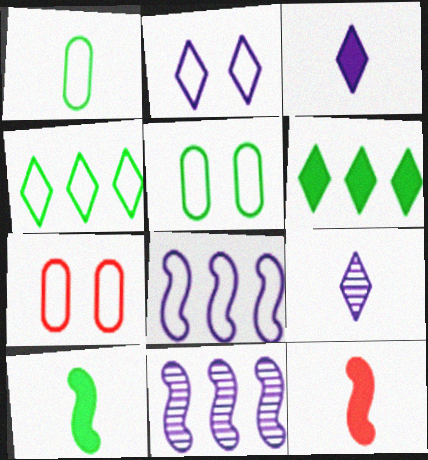[[1, 9, 12]]